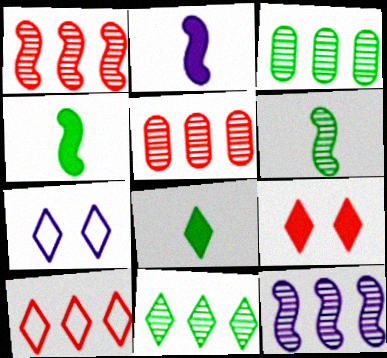[[4, 5, 7], 
[5, 11, 12]]